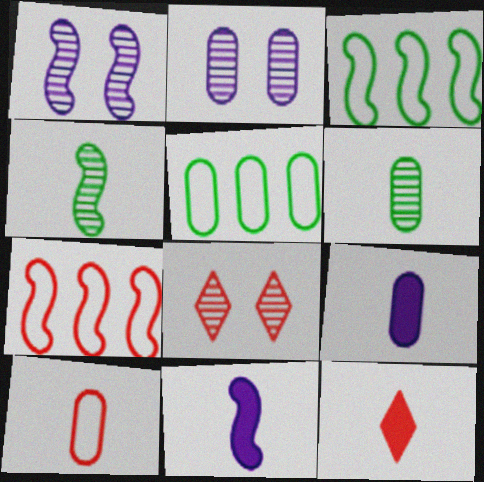[[1, 5, 12], 
[2, 3, 12], 
[3, 8, 9], 
[5, 8, 11], 
[6, 9, 10]]